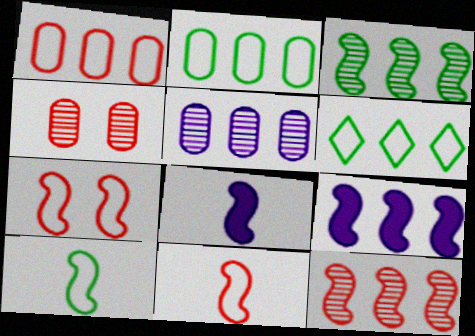[[3, 7, 8], 
[4, 6, 8]]